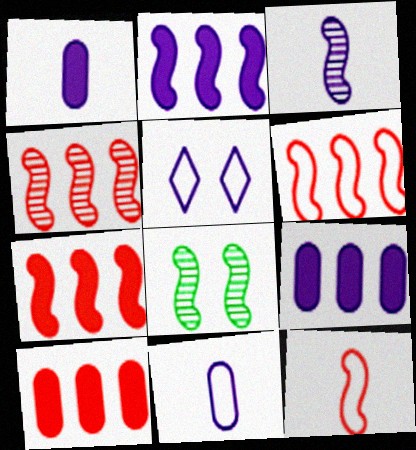[[2, 8, 12], 
[3, 4, 8], 
[3, 5, 9], 
[4, 6, 7]]